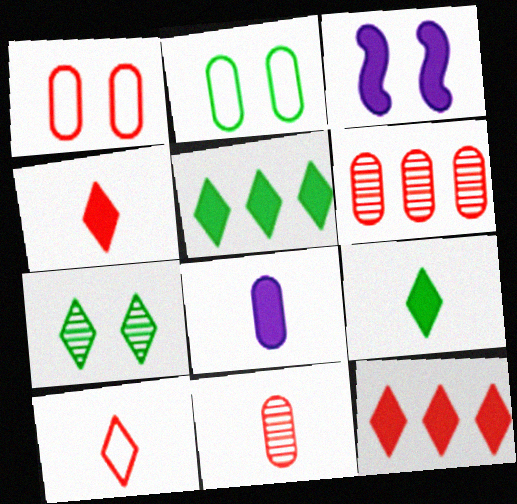[[1, 3, 7], 
[2, 6, 8]]